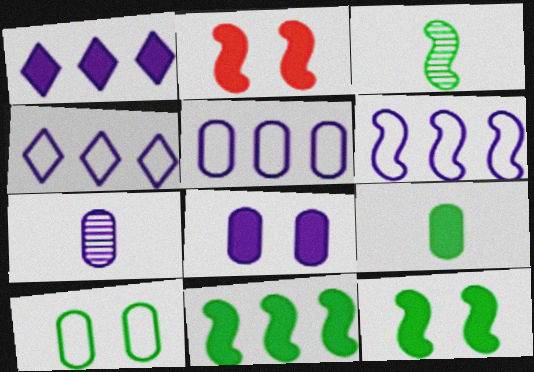[[1, 2, 9], 
[2, 3, 6], 
[4, 5, 6], 
[5, 7, 8]]